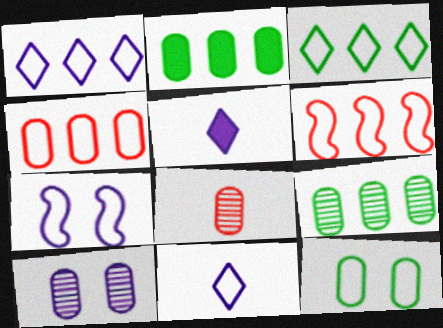[[6, 11, 12], 
[8, 9, 10]]